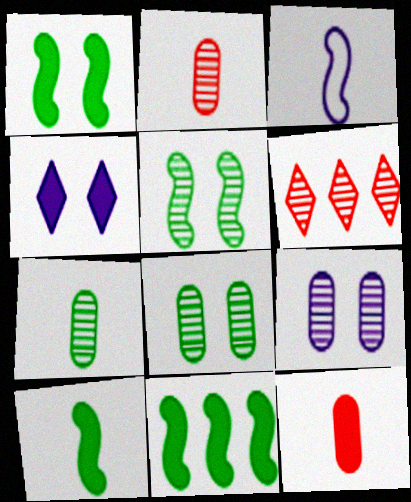[[1, 10, 11], 
[4, 11, 12]]